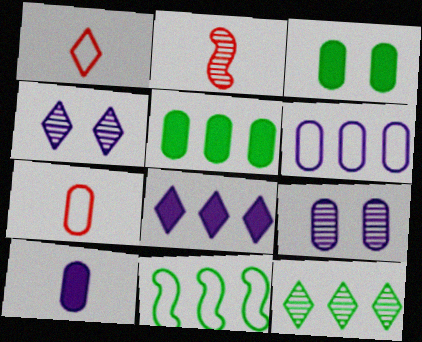[[2, 9, 12], 
[5, 7, 9], 
[5, 11, 12], 
[6, 9, 10]]